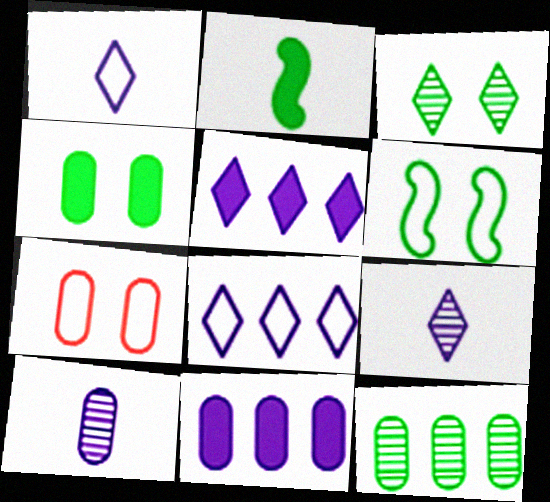[[3, 4, 6]]